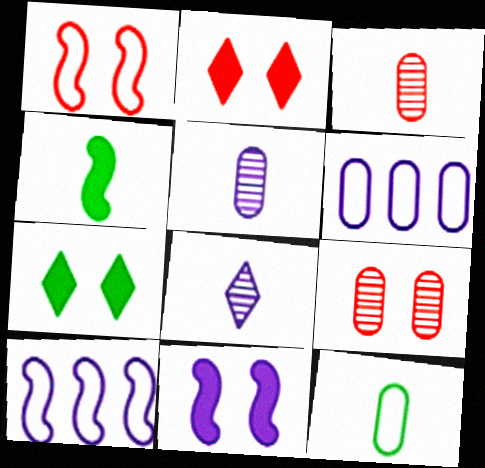[[1, 2, 9], 
[3, 7, 10], 
[6, 8, 11]]